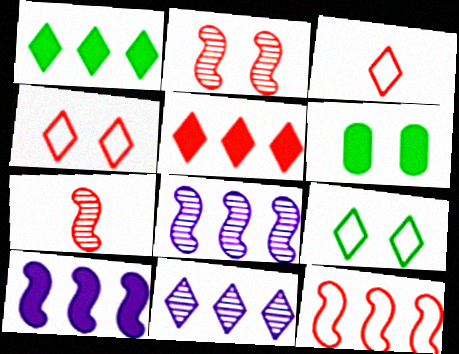[[3, 6, 8]]